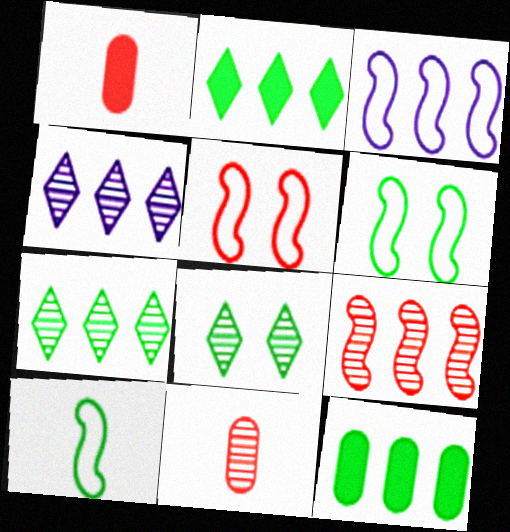[[1, 3, 8], 
[1, 4, 6], 
[3, 5, 10], 
[8, 10, 12]]